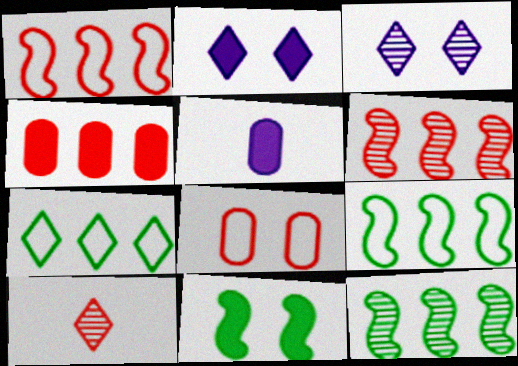[[2, 7, 10], 
[3, 8, 11]]